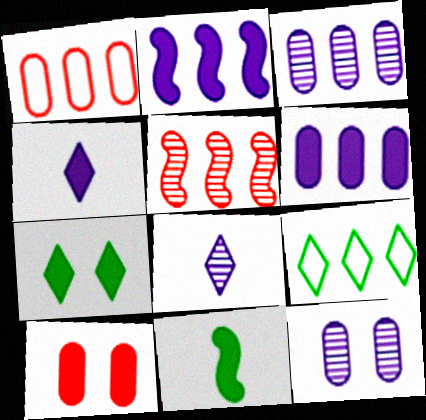[[5, 6, 9]]